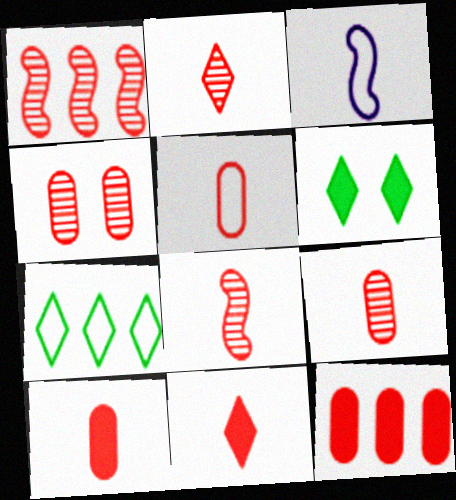[[1, 2, 4], 
[2, 8, 9], 
[4, 5, 12], 
[5, 8, 11], 
[5, 9, 10]]